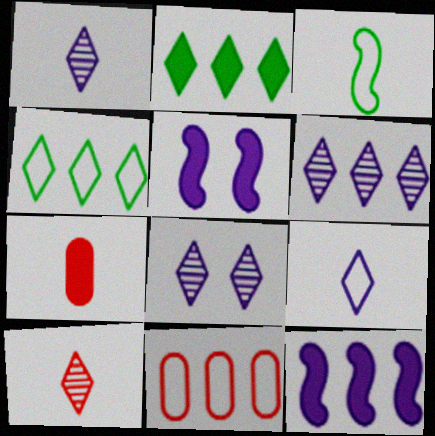[[1, 3, 7], 
[1, 6, 8], 
[2, 5, 7]]